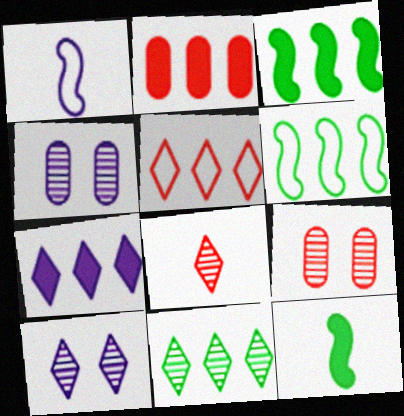[[1, 4, 7], 
[2, 3, 7], 
[4, 5, 12], 
[5, 7, 11], 
[8, 10, 11]]